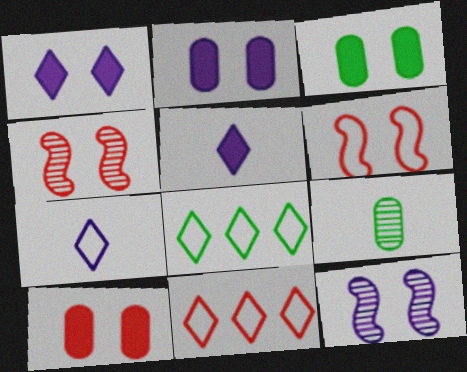[[2, 3, 10]]